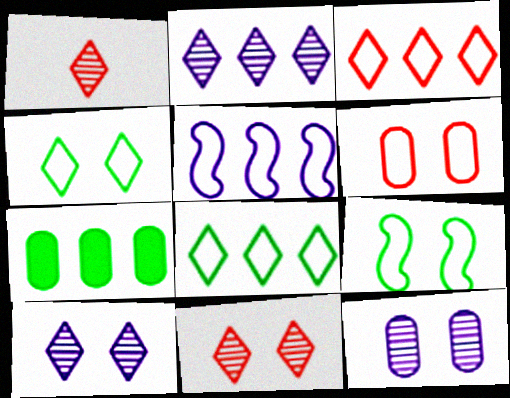[]